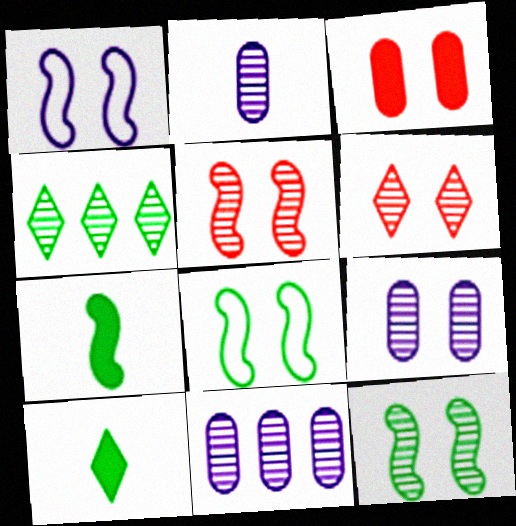[[2, 4, 5], 
[2, 9, 11], 
[6, 9, 12]]